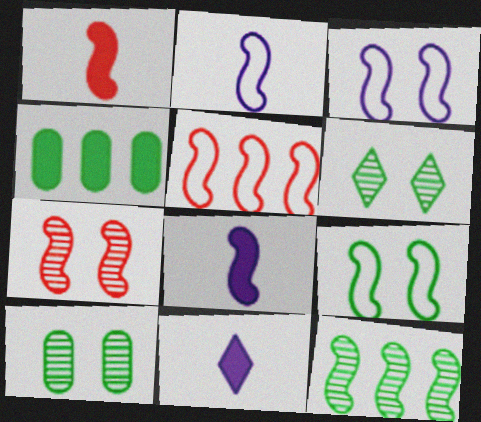[[1, 3, 12], 
[1, 5, 7], 
[2, 5, 9], 
[5, 10, 11]]